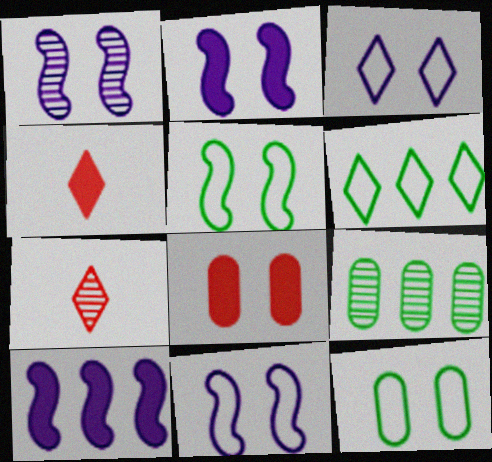[[1, 2, 11], 
[1, 7, 9], 
[4, 9, 11], 
[7, 10, 12]]